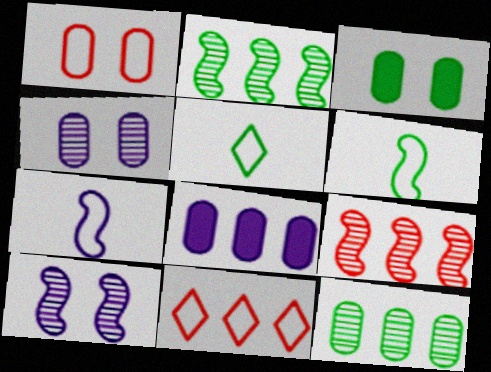[[1, 3, 4], 
[2, 3, 5], 
[2, 8, 11]]